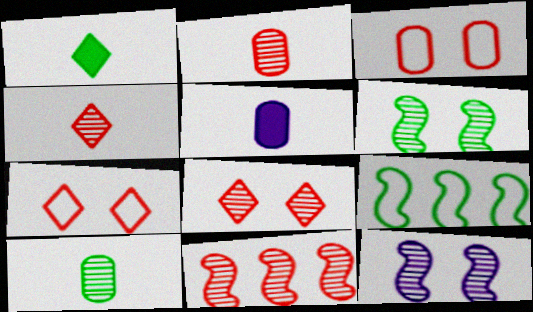[[2, 8, 11], 
[5, 8, 9]]